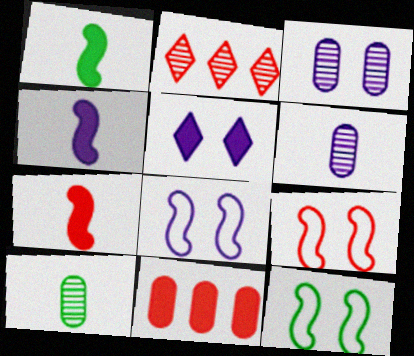[[1, 4, 7], 
[1, 5, 11], 
[3, 5, 8], 
[8, 9, 12]]